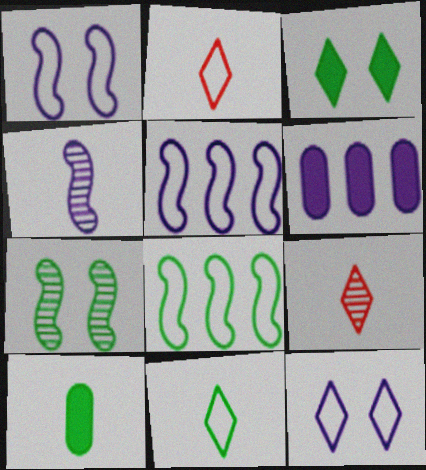[[2, 4, 10], 
[2, 6, 7], 
[4, 6, 12]]